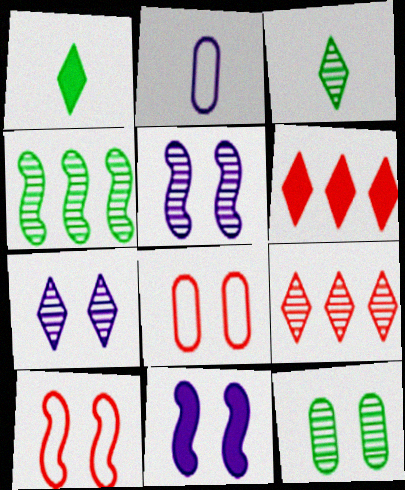[[3, 4, 12], 
[3, 7, 9]]